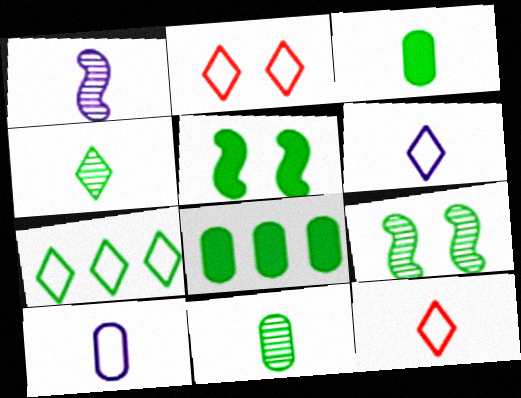[[1, 2, 8], 
[1, 3, 12], 
[2, 6, 7], 
[3, 7, 9], 
[5, 7, 11]]